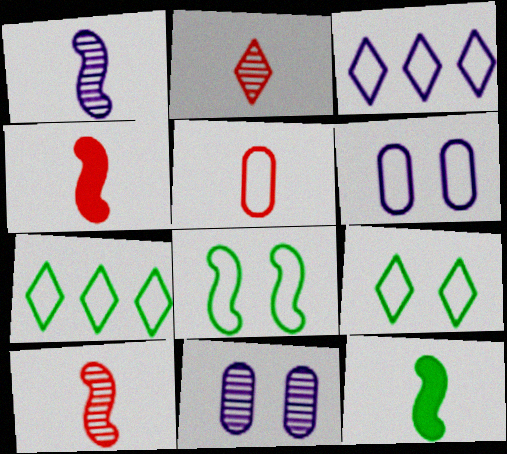[[2, 4, 5], 
[3, 5, 8], 
[4, 7, 11]]